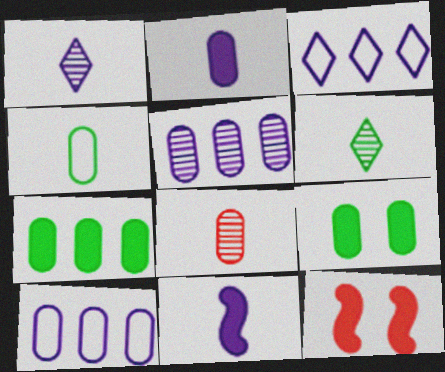[[2, 4, 8], 
[6, 10, 12], 
[8, 9, 10]]